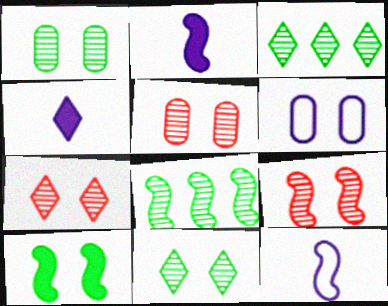[[5, 7, 9], 
[6, 7, 10]]